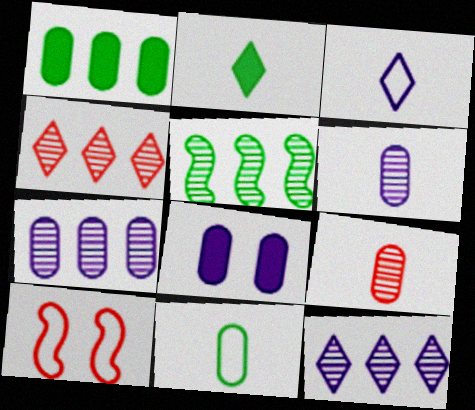[[2, 7, 10], 
[4, 5, 7]]